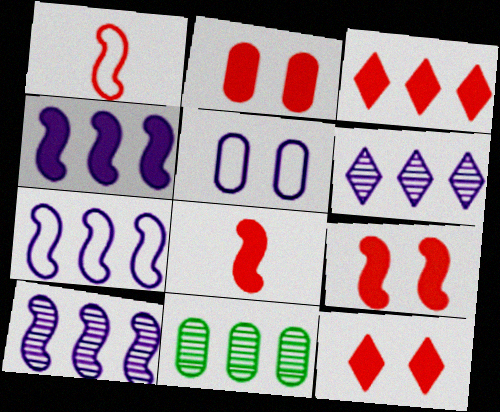[[2, 3, 8], 
[2, 9, 12], 
[3, 7, 11], 
[4, 7, 10]]